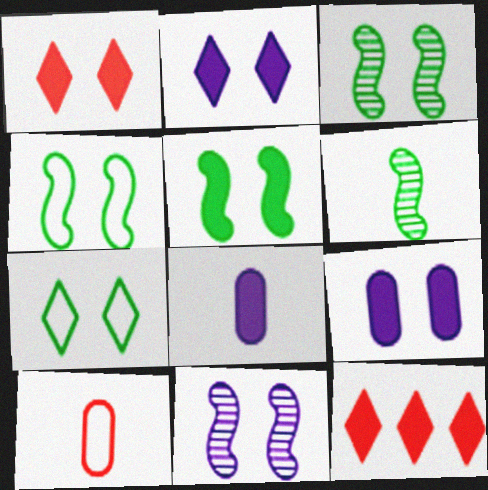[[1, 5, 9], 
[3, 4, 5], 
[5, 8, 12]]